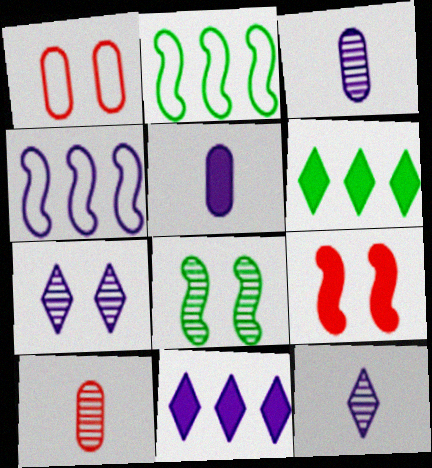[[4, 5, 7], 
[5, 6, 9]]